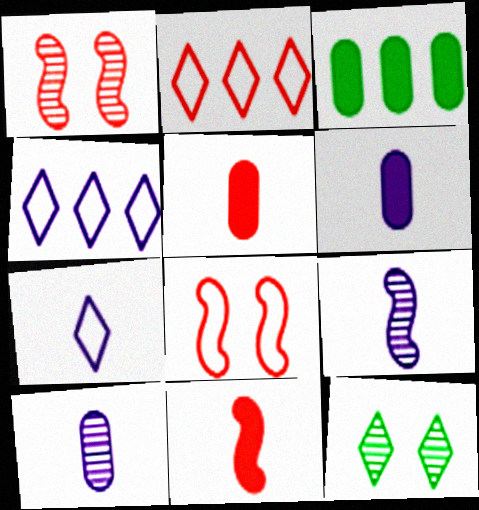[[1, 2, 5], 
[1, 3, 7], 
[6, 7, 9]]